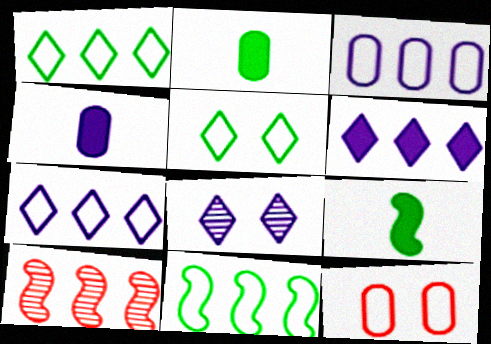[[4, 5, 10]]